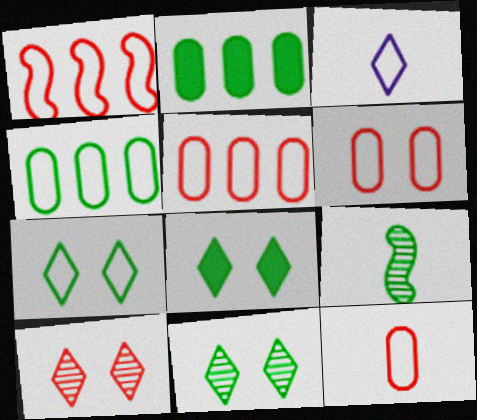[[2, 7, 9], 
[4, 8, 9], 
[5, 6, 12], 
[7, 8, 11]]